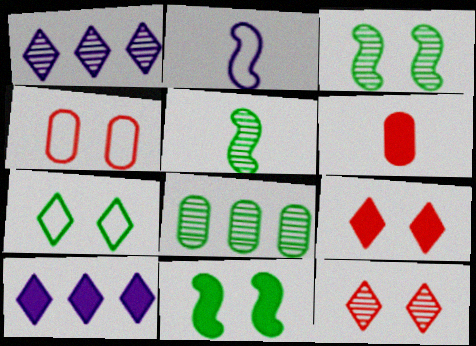[[2, 8, 9], 
[4, 5, 10], 
[6, 10, 11]]